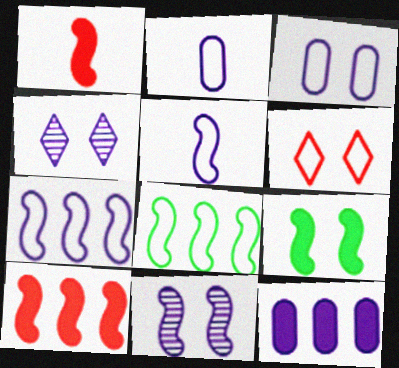[[1, 8, 11], 
[2, 6, 8], 
[4, 5, 12]]